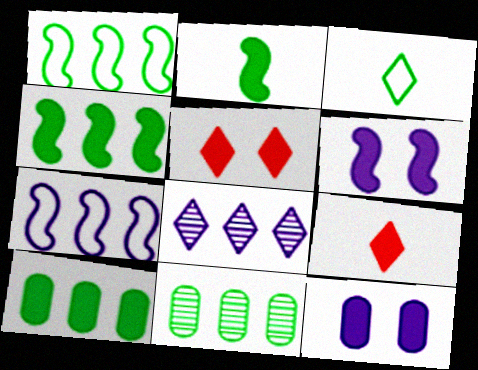[[3, 5, 8], 
[4, 9, 12], 
[6, 9, 10]]